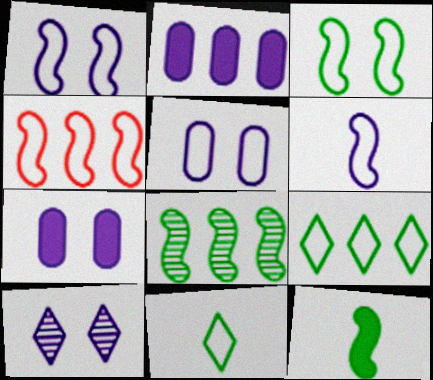[[1, 7, 10], 
[2, 6, 10], 
[3, 4, 6], 
[3, 8, 12], 
[4, 5, 11]]